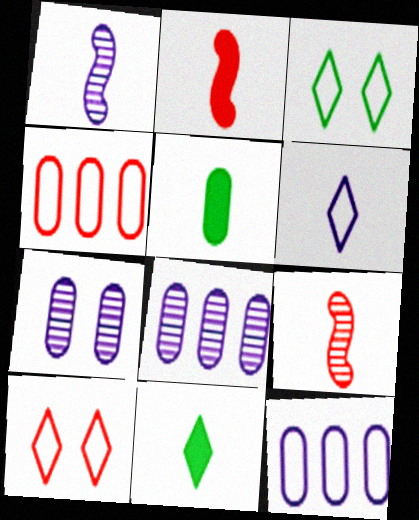[[2, 3, 8], 
[4, 5, 7], 
[5, 6, 9]]